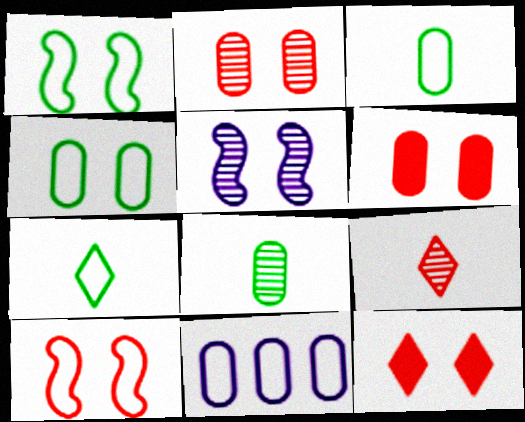[[2, 10, 12], 
[4, 5, 12], 
[6, 8, 11], 
[7, 10, 11]]